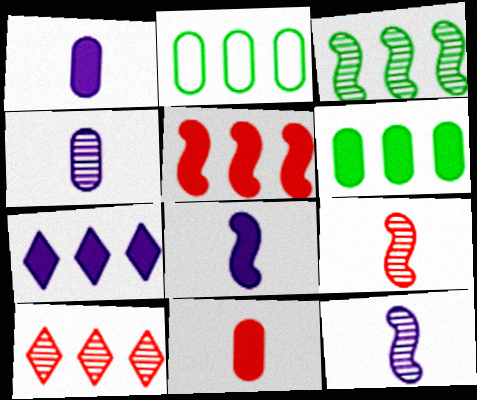[[5, 6, 7]]